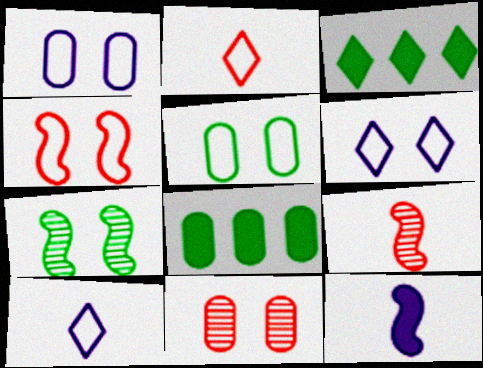[[1, 3, 9], 
[4, 5, 6], 
[6, 8, 9]]